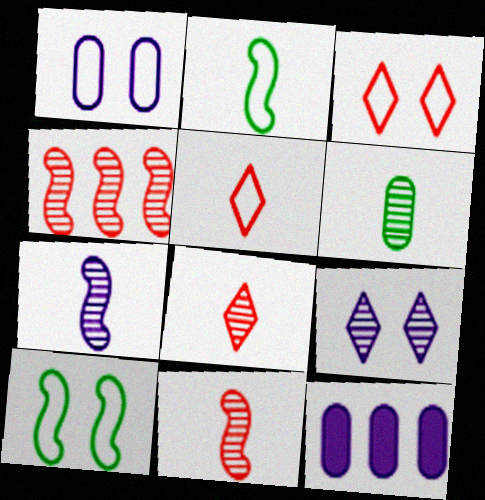[[1, 3, 10], 
[4, 6, 9], 
[6, 7, 8], 
[8, 10, 12]]